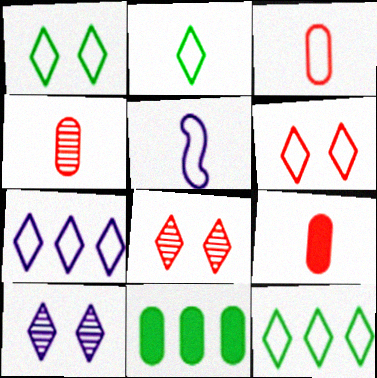[[1, 2, 12], 
[2, 3, 5], 
[2, 6, 7], 
[3, 4, 9], 
[5, 8, 11]]